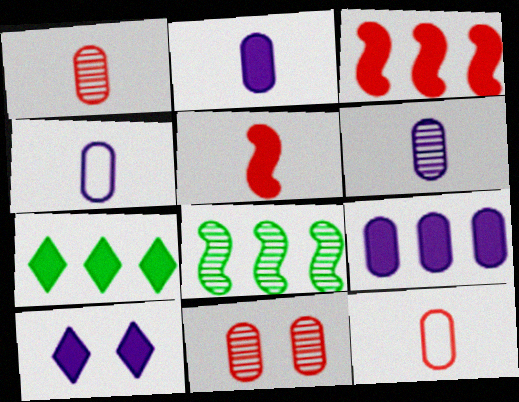[[2, 4, 6], 
[3, 7, 9], 
[8, 10, 12]]